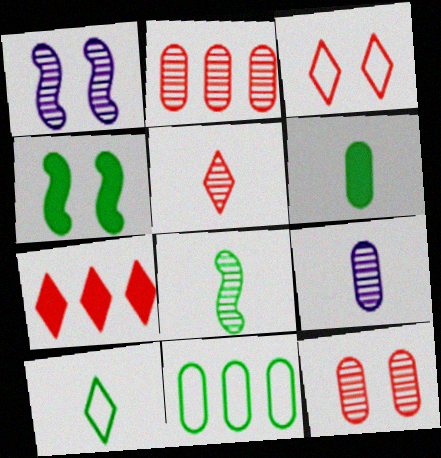[[3, 5, 7], 
[5, 8, 9], 
[6, 8, 10]]